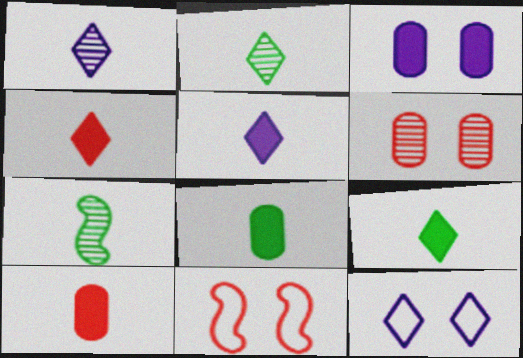[[4, 5, 9]]